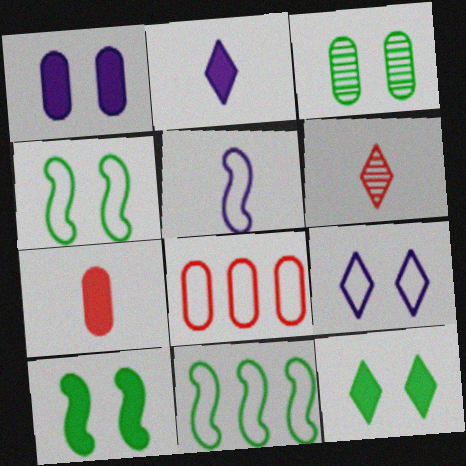[[1, 6, 11], 
[3, 4, 12]]